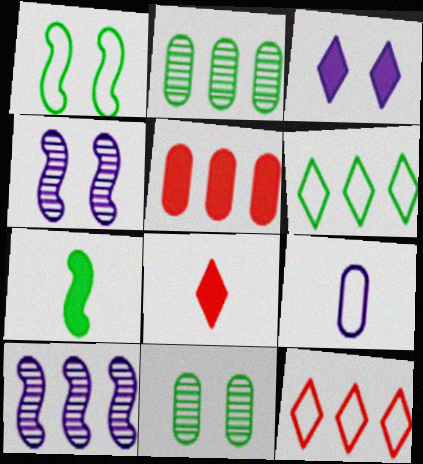[[1, 9, 12], 
[3, 5, 7], 
[3, 9, 10], 
[5, 6, 10], 
[5, 9, 11], 
[6, 7, 11]]